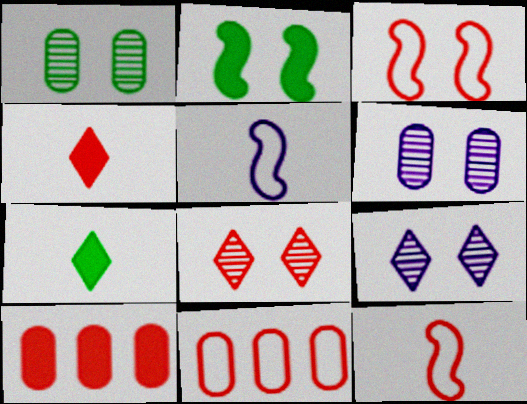[[8, 10, 12]]